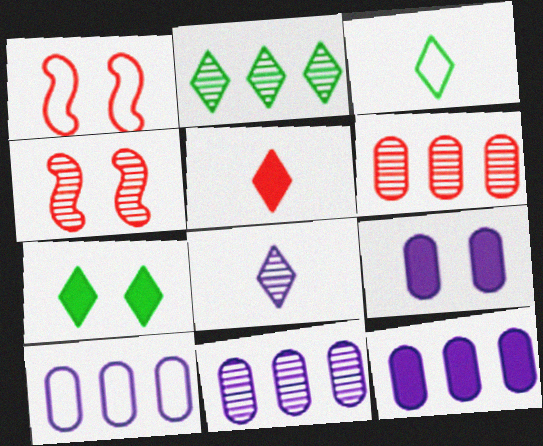[[1, 3, 10], 
[1, 5, 6], 
[2, 3, 7], 
[3, 4, 12], 
[3, 5, 8], 
[10, 11, 12]]